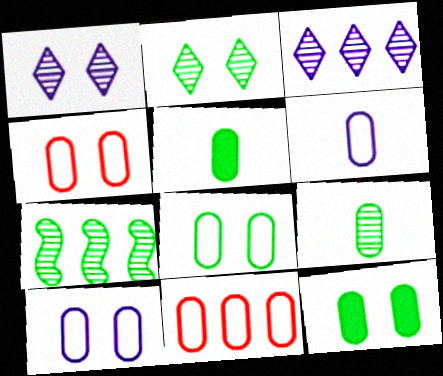[[2, 7, 9], 
[4, 8, 10], 
[6, 8, 11]]